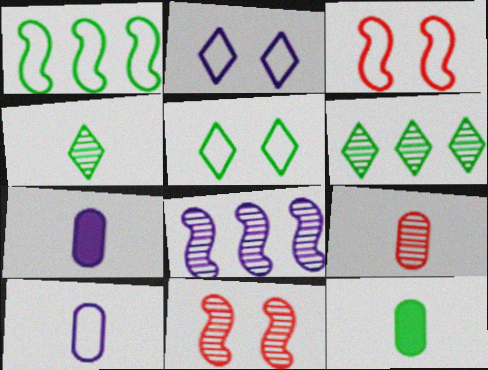[[2, 7, 8], 
[3, 6, 7], 
[9, 10, 12]]